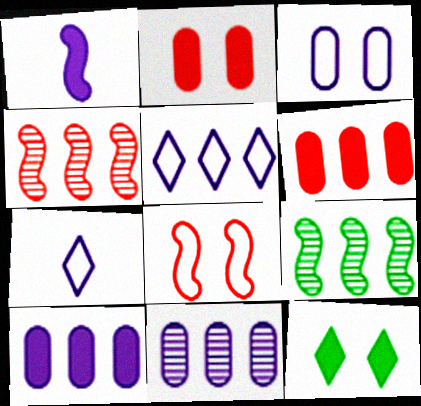[[1, 6, 12], 
[1, 8, 9], 
[2, 7, 9], 
[5, 6, 9]]